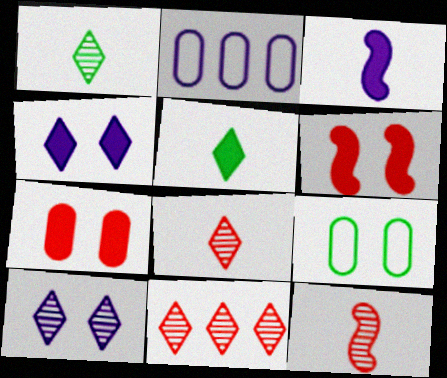[[1, 2, 6], 
[1, 10, 11], 
[2, 3, 10], 
[3, 9, 11], 
[6, 9, 10]]